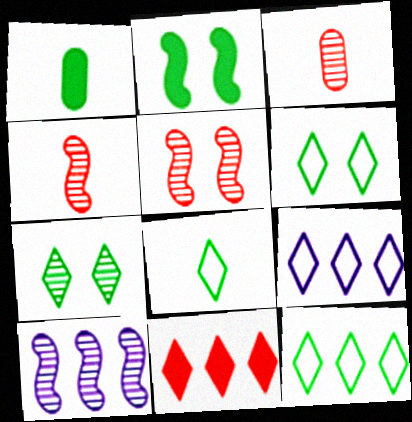[[1, 5, 9], 
[2, 3, 9], 
[3, 7, 10], 
[6, 8, 12]]